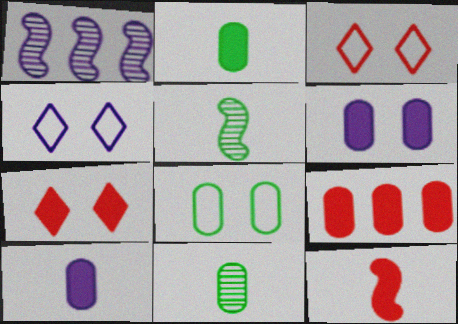[[1, 2, 3], 
[1, 4, 10], 
[2, 6, 9], 
[4, 5, 9], 
[7, 9, 12]]